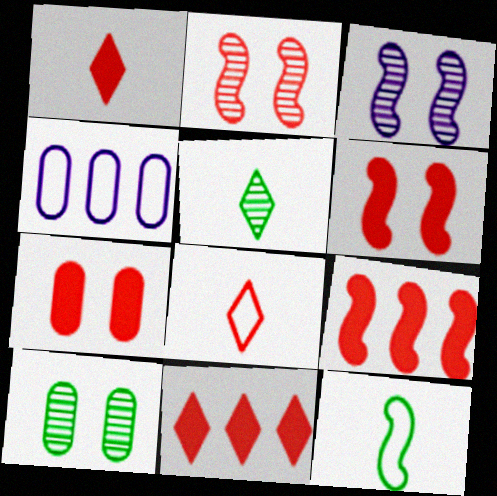[[1, 7, 9], 
[3, 9, 12], 
[4, 5, 6]]